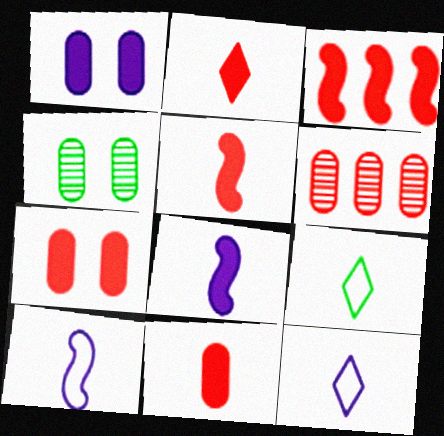[[2, 3, 7], 
[2, 5, 11], 
[3, 4, 12]]